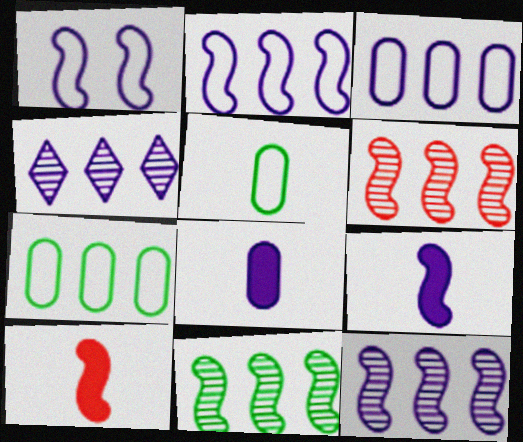[[1, 4, 8], 
[1, 9, 12], 
[1, 10, 11], 
[6, 11, 12]]